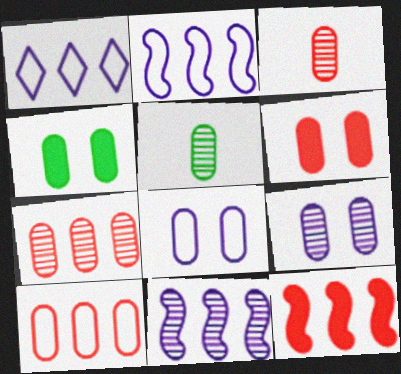[[3, 6, 10], 
[5, 7, 9]]